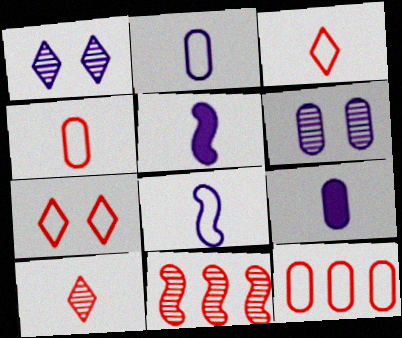[]